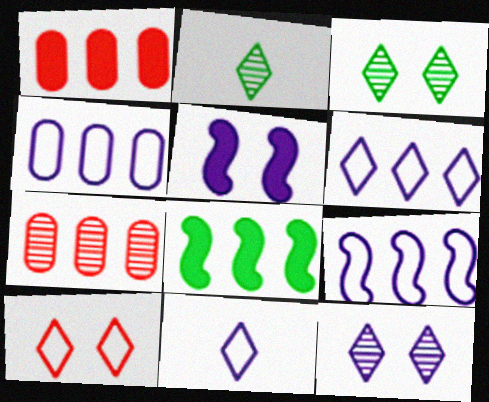[[4, 6, 9], 
[6, 7, 8]]